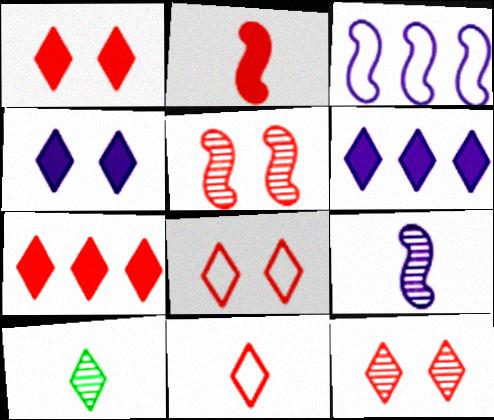[[1, 8, 12], 
[6, 8, 10], 
[7, 11, 12]]